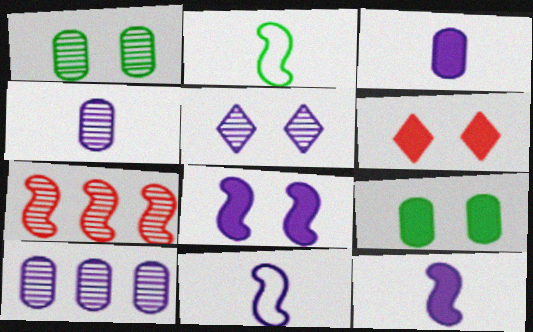[[2, 6, 10], 
[2, 7, 8], 
[6, 8, 9]]